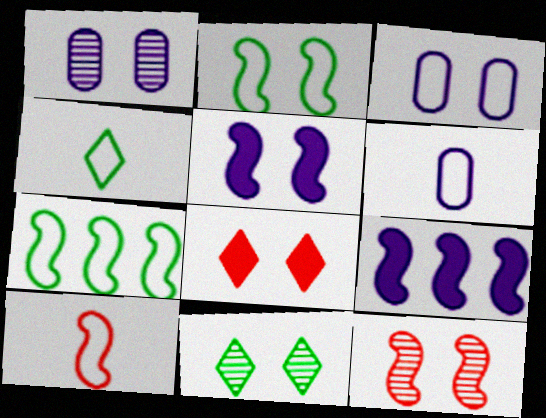[[1, 2, 8], 
[1, 11, 12], 
[2, 5, 12], 
[4, 6, 10]]